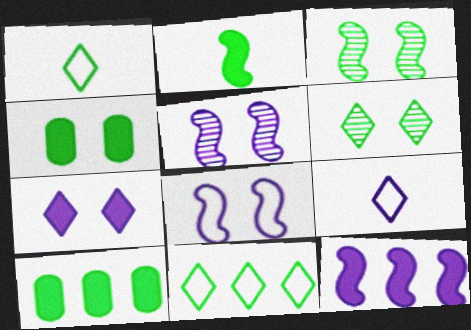[[1, 3, 10]]